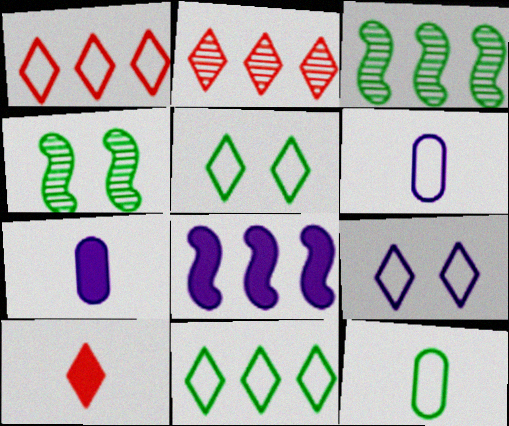[[1, 4, 7]]